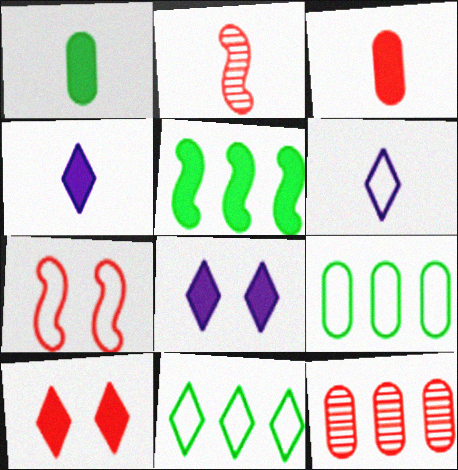[[1, 2, 6], 
[2, 8, 9], 
[3, 5, 8], 
[6, 7, 9]]